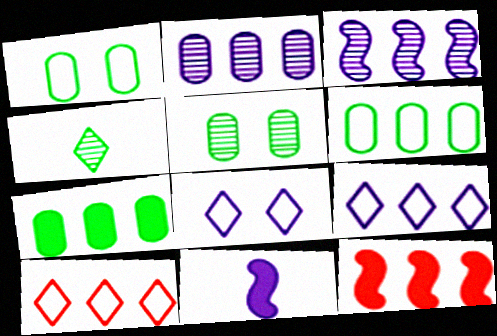[[2, 8, 11], 
[3, 7, 10], 
[5, 10, 11]]